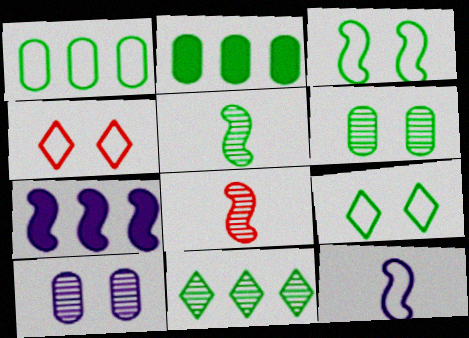[[1, 4, 12], 
[2, 5, 9], 
[3, 7, 8], 
[5, 6, 11], 
[8, 10, 11]]